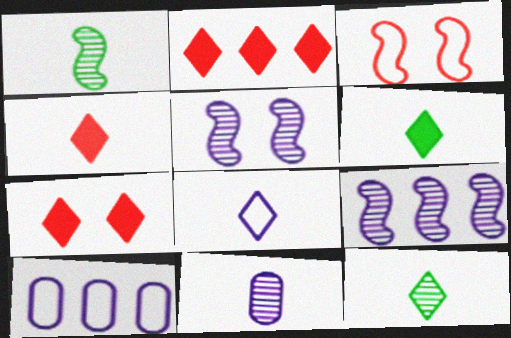[[1, 7, 10], 
[2, 4, 7], 
[4, 8, 12]]